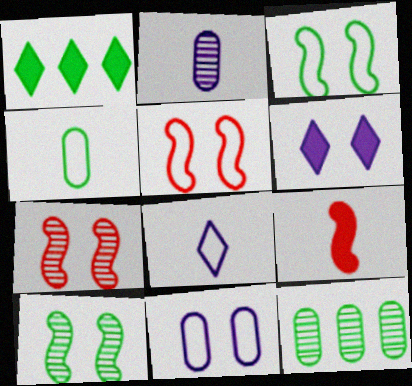[[1, 2, 5], 
[1, 4, 10]]